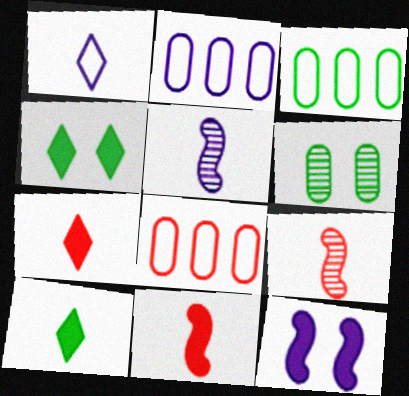[[2, 3, 8], 
[2, 4, 9], 
[4, 5, 8]]